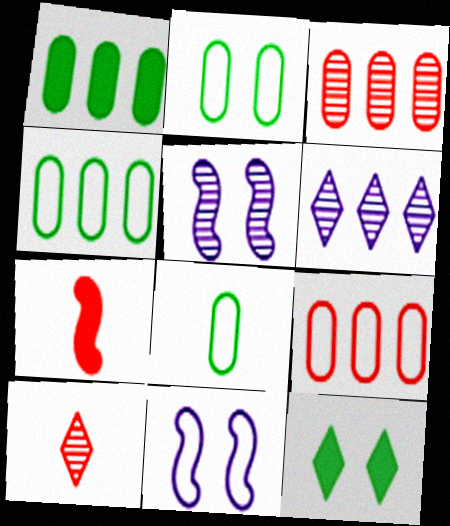[[1, 10, 11], 
[2, 4, 8], 
[2, 6, 7]]